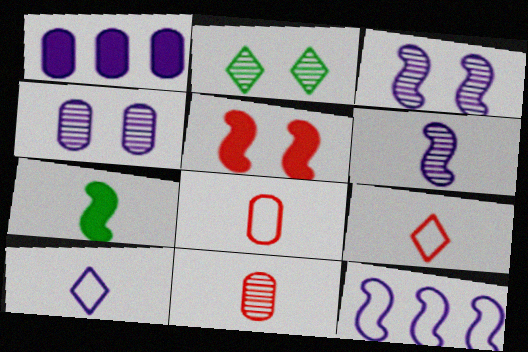[[1, 3, 10], 
[7, 10, 11]]